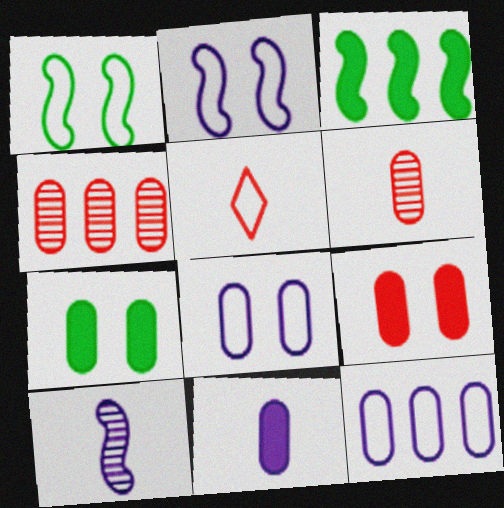[[1, 5, 12], 
[6, 7, 12]]